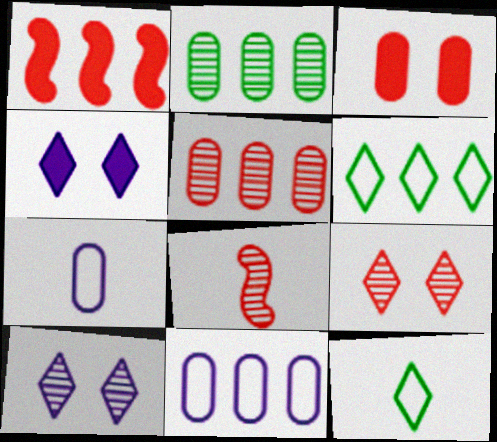[[2, 3, 7], 
[2, 8, 10], 
[5, 8, 9]]